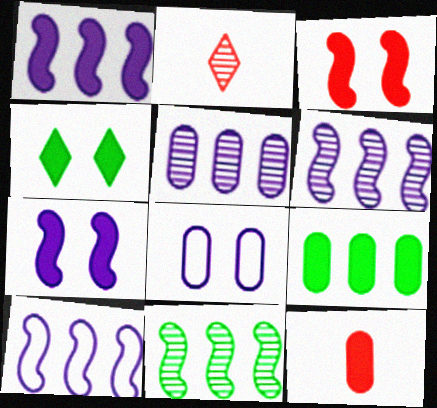[[1, 4, 12], 
[1, 6, 10]]